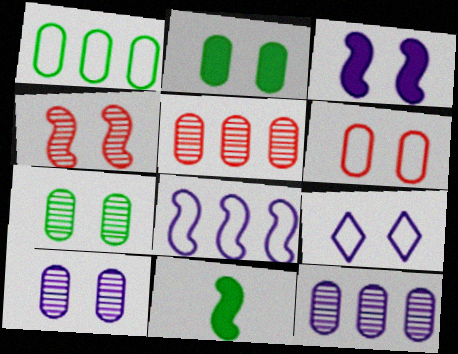[[2, 4, 9], 
[2, 6, 10], 
[3, 9, 10], 
[4, 8, 11], 
[5, 9, 11]]